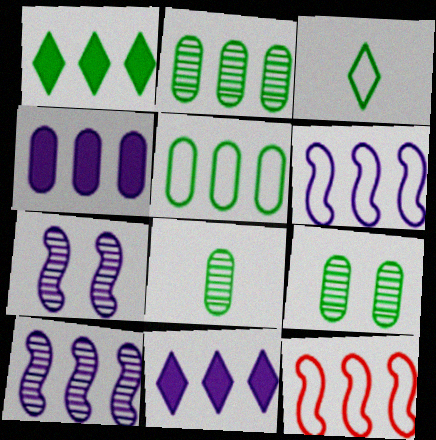[[2, 8, 9], 
[2, 11, 12]]